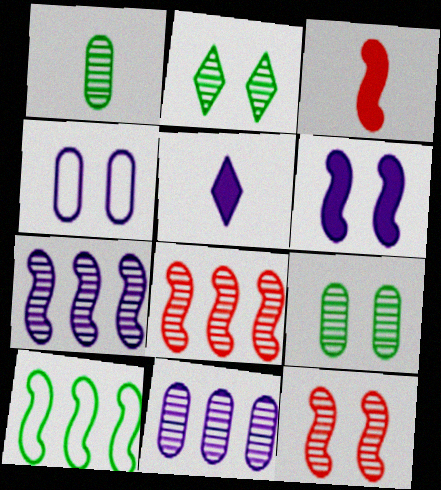[[4, 5, 7]]